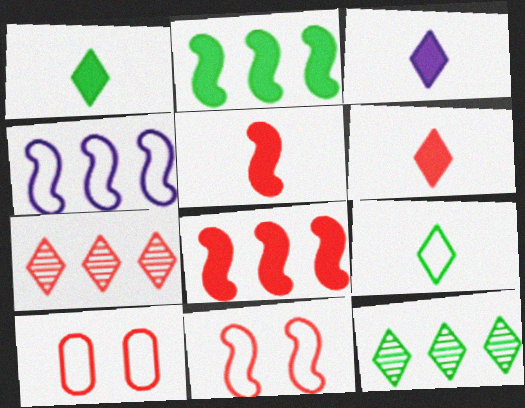[[1, 3, 6], 
[4, 9, 10], 
[5, 7, 10]]